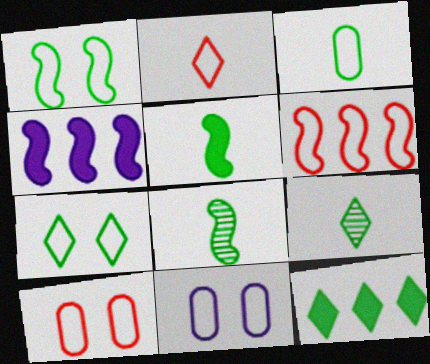[[2, 6, 10], 
[3, 5, 9], 
[4, 9, 10], 
[7, 9, 12]]